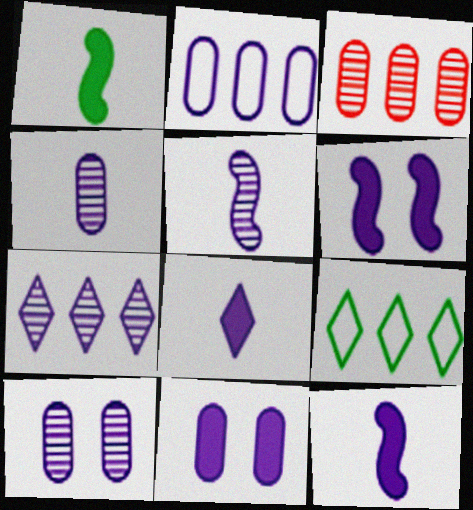[[2, 4, 11], 
[5, 7, 10]]